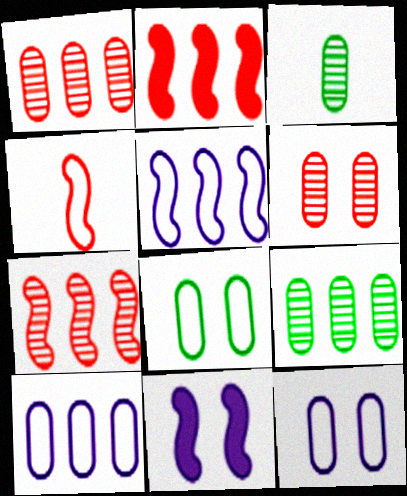[]